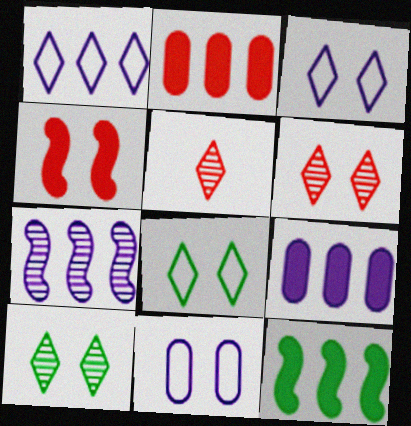[[1, 7, 9], 
[4, 10, 11], 
[5, 11, 12]]